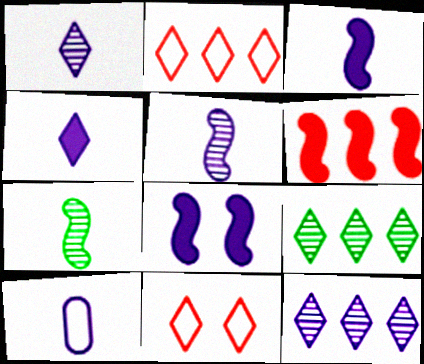[[1, 3, 10], 
[4, 5, 10], 
[4, 9, 11], 
[8, 10, 12]]